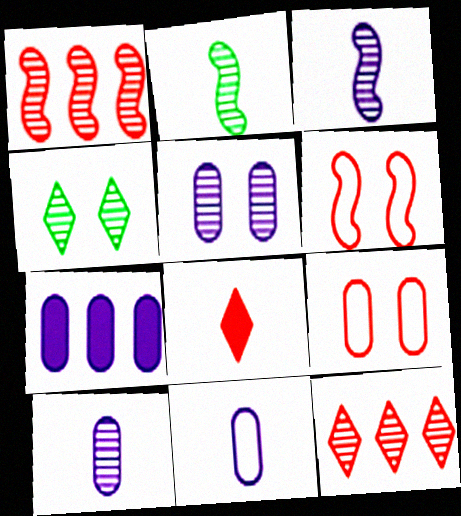[[1, 4, 10], 
[1, 8, 9], 
[2, 5, 12], 
[2, 8, 11], 
[5, 7, 11]]